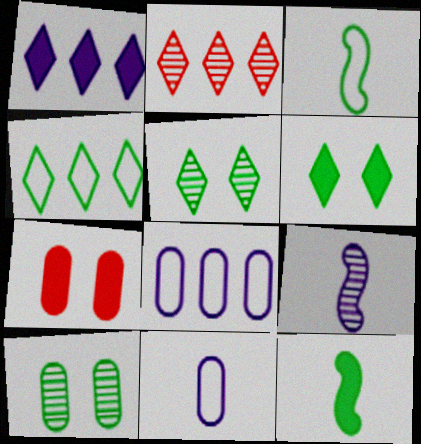[[1, 2, 4], 
[1, 7, 12], 
[2, 9, 10], 
[4, 7, 9], 
[4, 10, 12]]